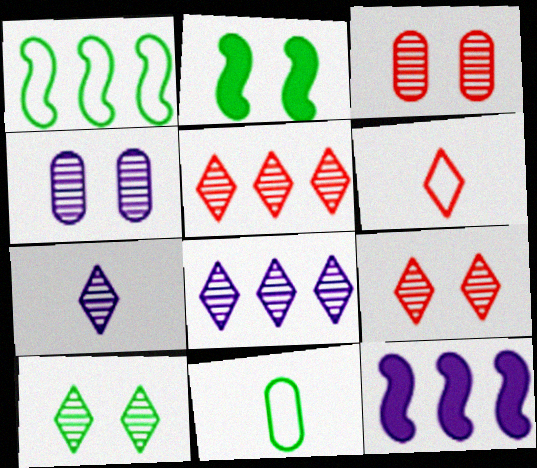[[5, 7, 10], 
[9, 11, 12]]